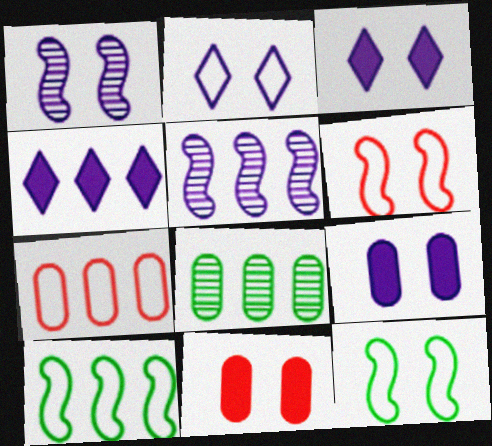[[1, 2, 9]]